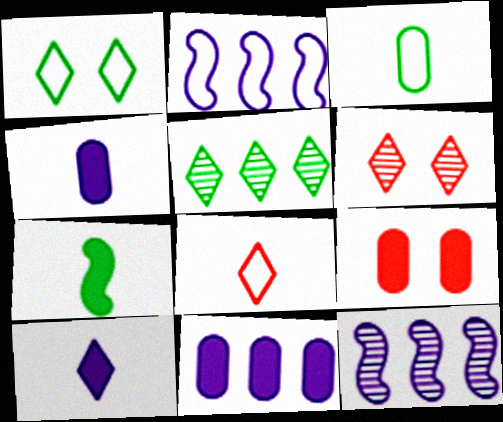[]